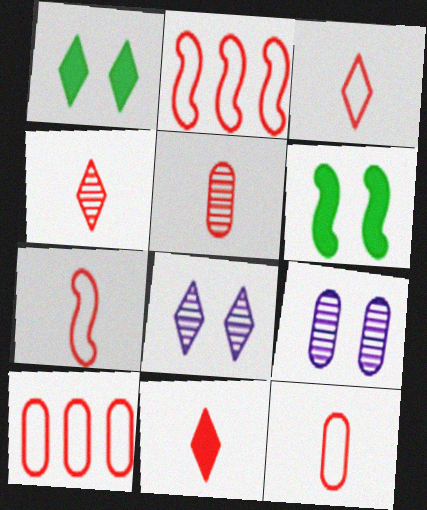[[3, 4, 11], 
[3, 7, 12], 
[5, 7, 11]]